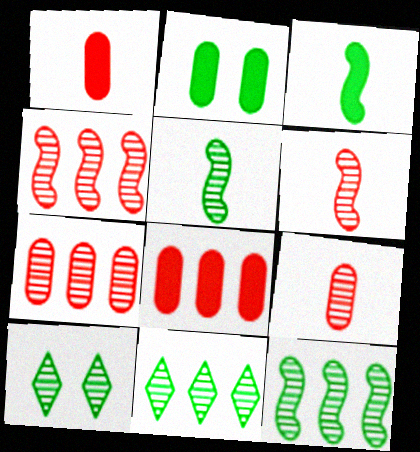[]